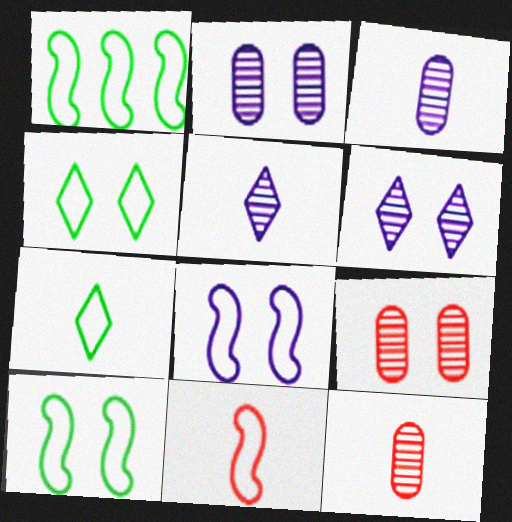[[1, 8, 11]]